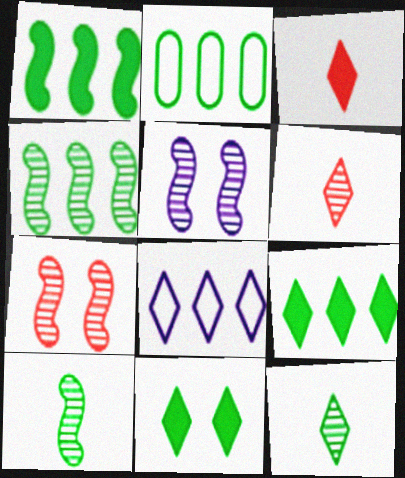[[2, 3, 5], 
[2, 4, 9], 
[2, 10, 11], 
[6, 8, 11]]